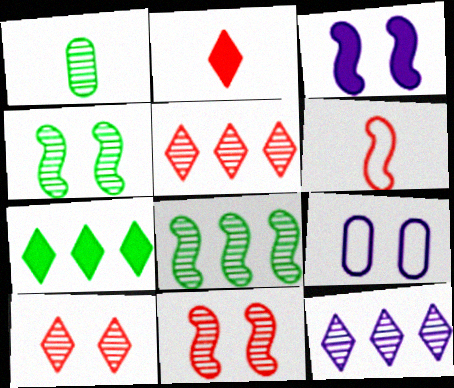[[1, 11, 12], 
[2, 8, 9], 
[3, 6, 8]]